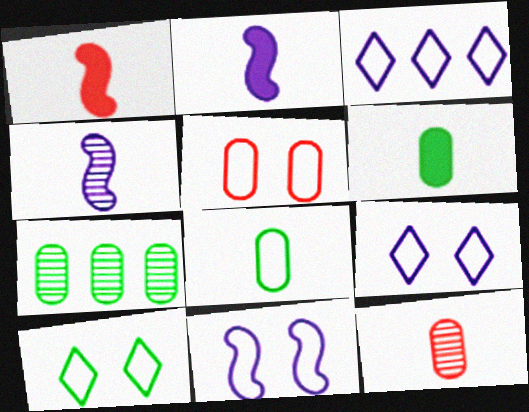[[1, 7, 9], 
[5, 10, 11]]